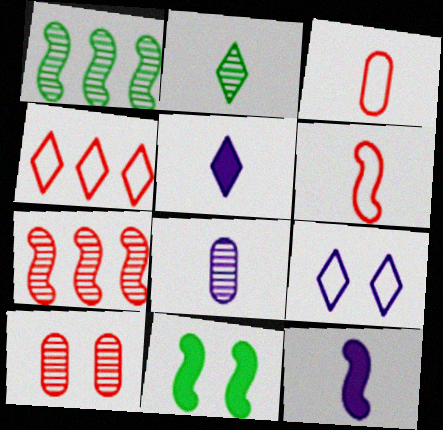[[2, 3, 12], 
[4, 8, 11], 
[9, 10, 11]]